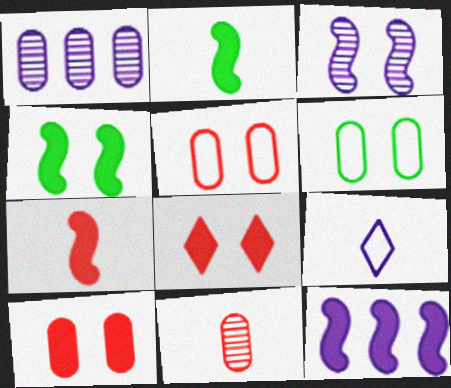[[2, 9, 11], 
[3, 6, 8], 
[4, 7, 12]]